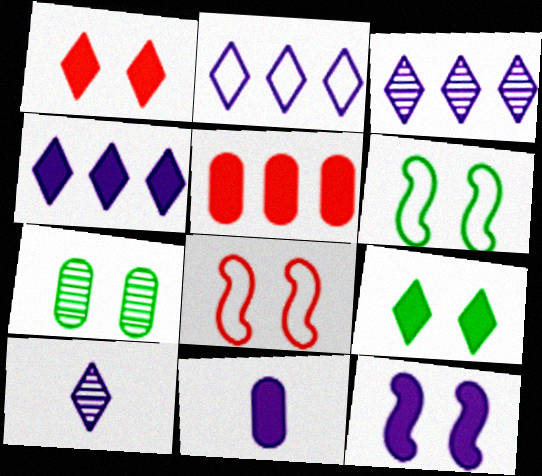[[2, 3, 4], 
[4, 11, 12], 
[5, 6, 10], 
[6, 7, 9]]